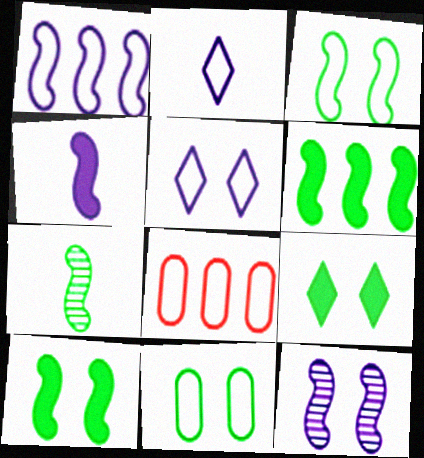[[1, 4, 12], 
[2, 3, 8], 
[3, 6, 7]]